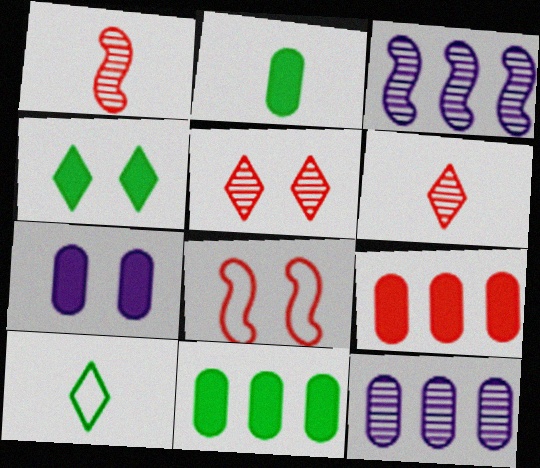[[2, 7, 9], 
[6, 8, 9]]